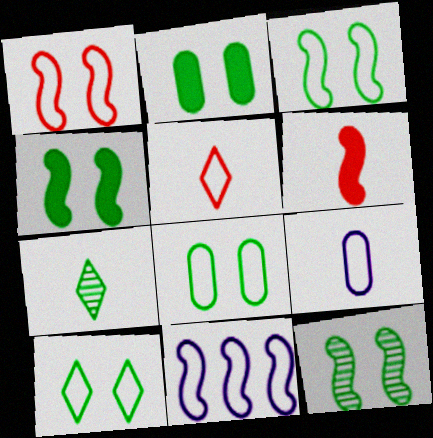[[2, 10, 12], 
[3, 4, 12], 
[3, 8, 10], 
[5, 8, 11], 
[6, 7, 9], 
[6, 11, 12]]